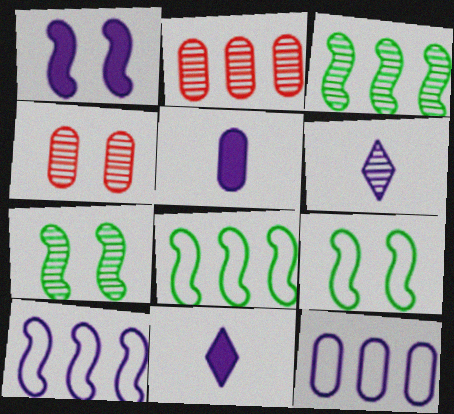[[1, 6, 12], 
[2, 6, 7], 
[2, 9, 11], 
[3, 4, 6], 
[4, 8, 11]]